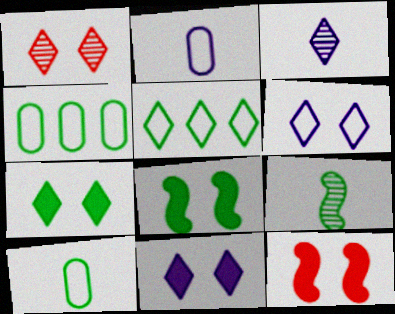[[1, 6, 7], 
[3, 4, 12], 
[4, 7, 9]]